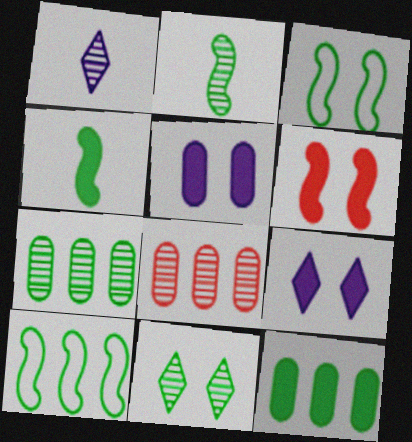[[2, 7, 11]]